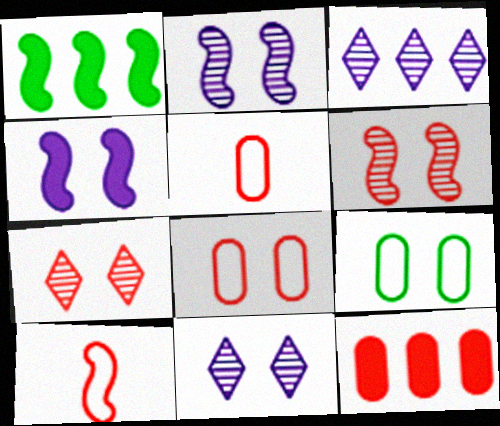[[1, 2, 10], 
[1, 5, 11], 
[4, 7, 9], 
[7, 10, 12]]